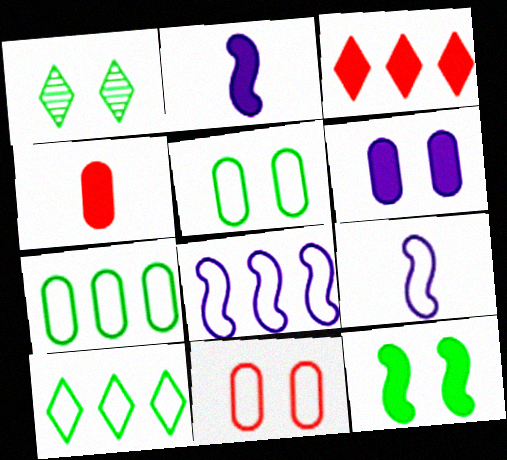[[1, 4, 8], 
[1, 5, 12], 
[9, 10, 11]]